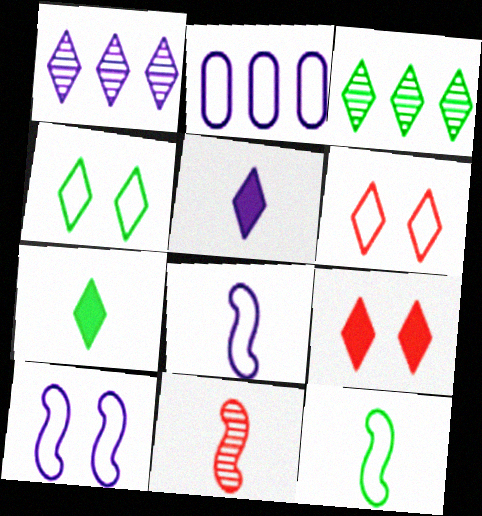[[1, 6, 7], 
[2, 6, 12], 
[3, 4, 7], 
[3, 5, 6]]